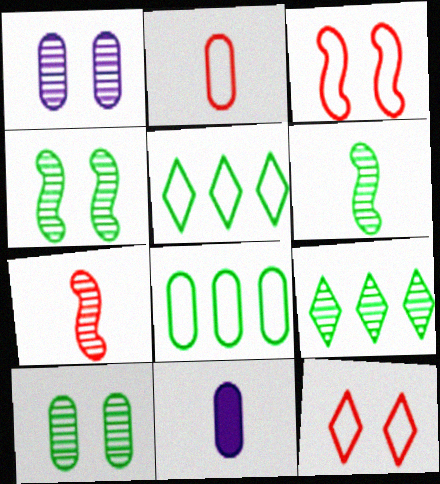[[1, 7, 9], 
[3, 9, 11], 
[6, 9, 10]]